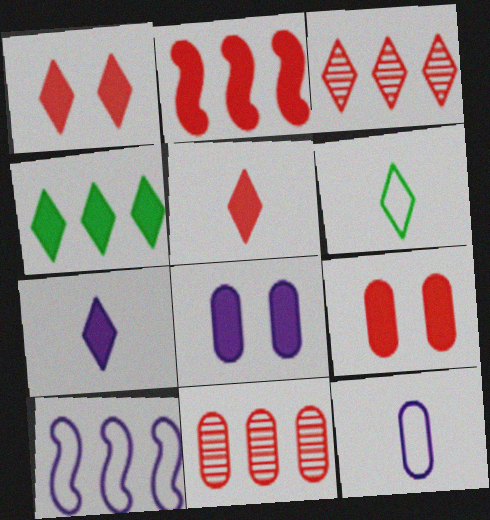[[1, 4, 7], 
[2, 5, 9], 
[4, 10, 11]]